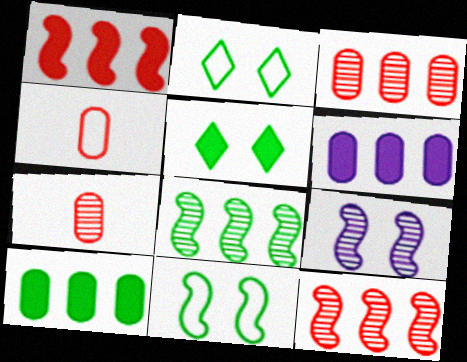[]